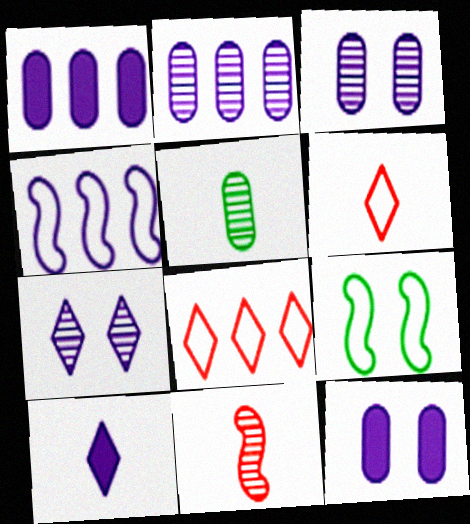[[3, 4, 10]]